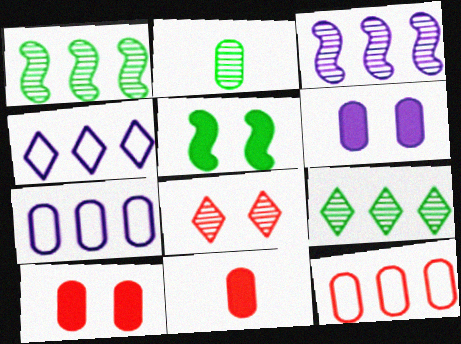[[2, 3, 8], 
[2, 6, 12], 
[2, 7, 10]]